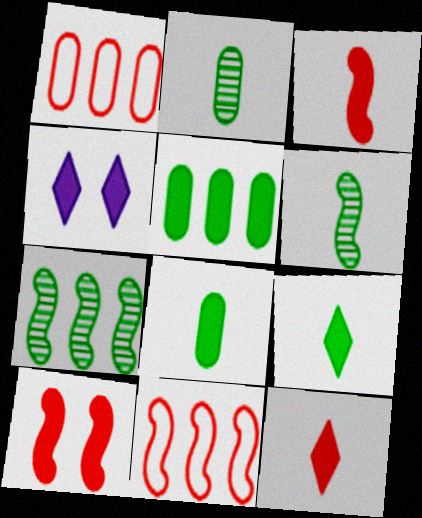[[1, 4, 6], 
[2, 4, 11], 
[3, 4, 5]]